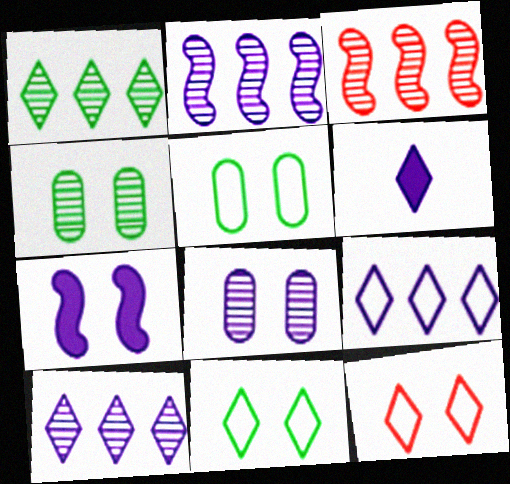[[1, 6, 12], 
[3, 5, 6], 
[4, 7, 12]]